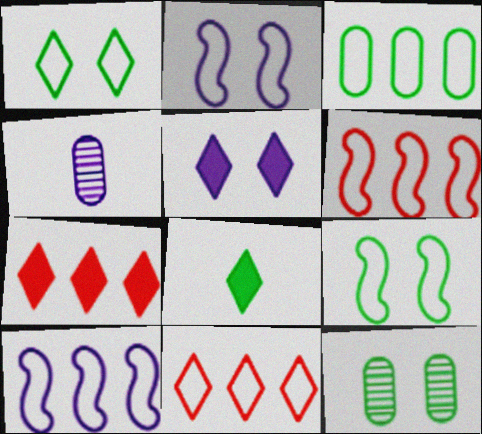[[3, 10, 11], 
[4, 5, 10], 
[4, 7, 9], 
[5, 7, 8]]